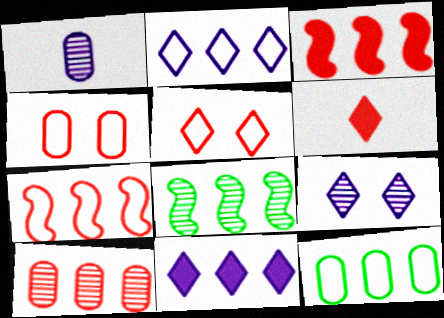[[2, 7, 12]]